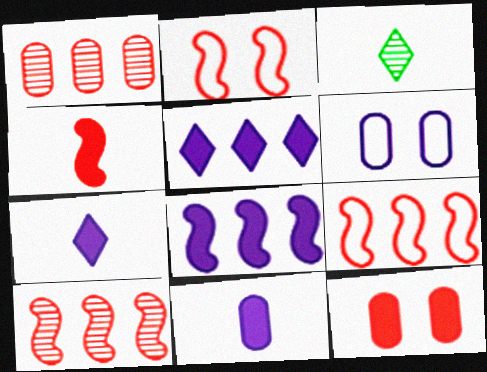[[2, 4, 10]]